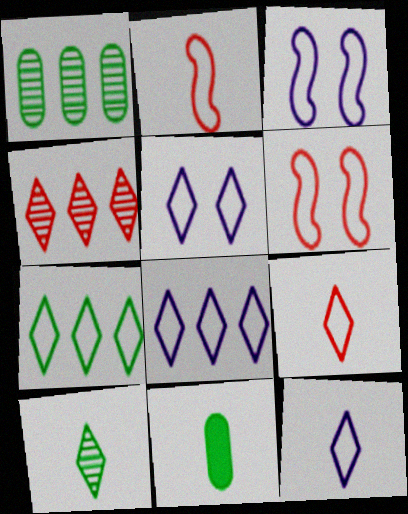[[3, 4, 11], 
[5, 7, 9], 
[5, 8, 12]]